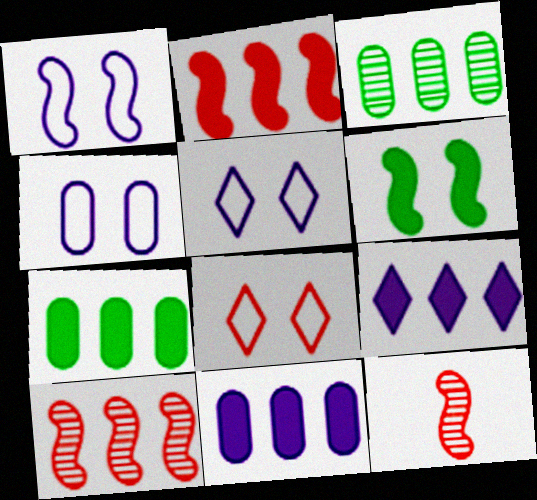[[1, 4, 5], 
[2, 7, 9], 
[5, 7, 12]]